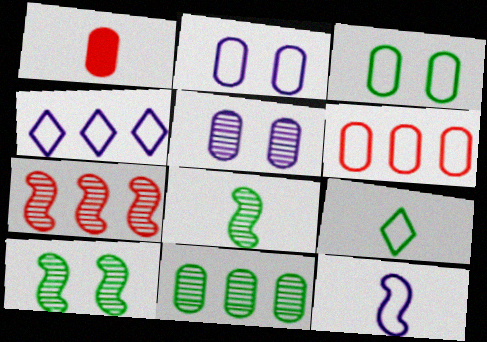[[1, 2, 11], 
[1, 4, 10], 
[2, 4, 12]]